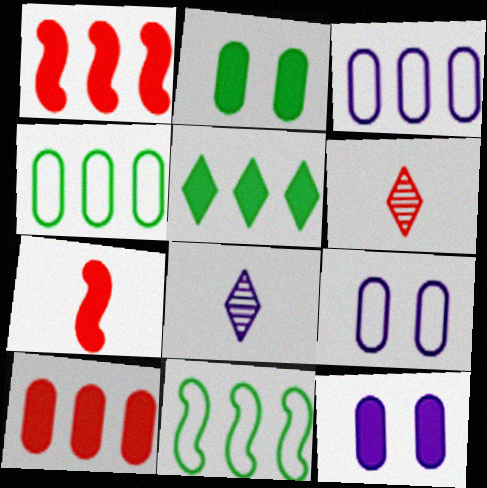[[5, 7, 12], 
[6, 11, 12]]